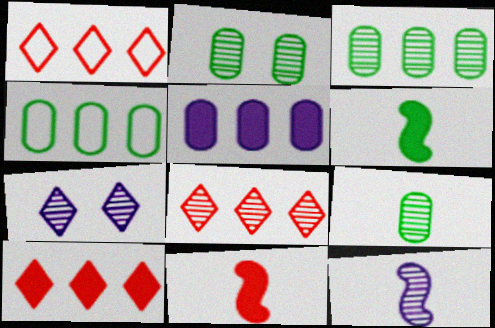[[1, 8, 10], 
[2, 3, 9], 
[2, 8, 12], 
[4, 7, 11]]